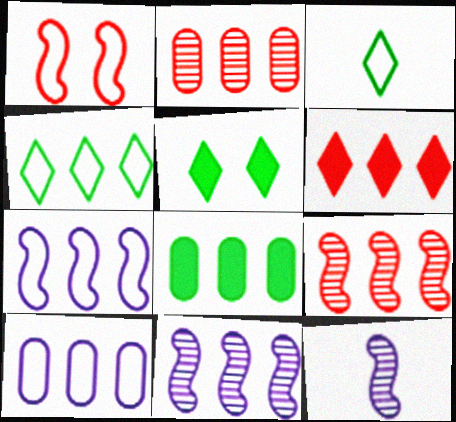[[1, 3, 10], 
[2, 8, 10]]